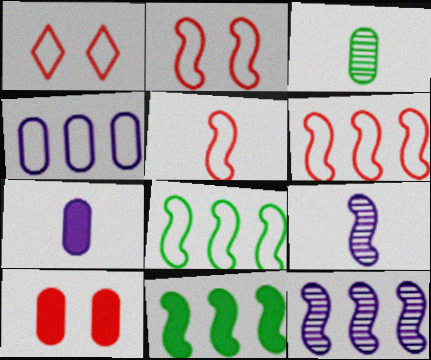[[2, 5, 6], 
[2, 9, 11], 
[3, 4, 10], 
[6, 11, 12]]